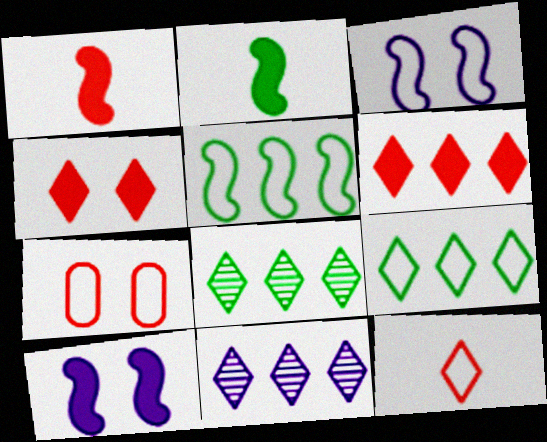[[2, 7, 11], 
[6, 9, 11]]